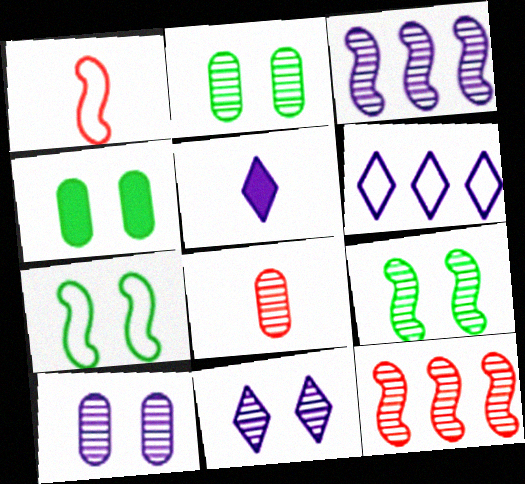[[5, 6, 11]]